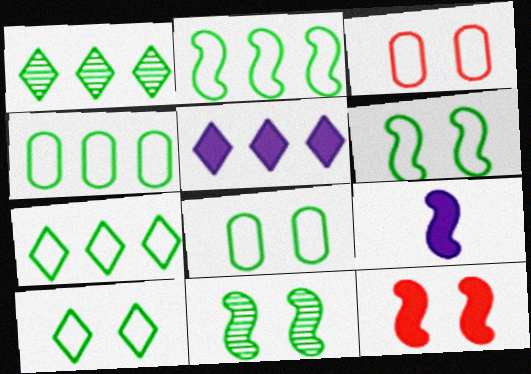[[1, 3, 9], 
[2, 4, 7], 
[6, 8, 10]]